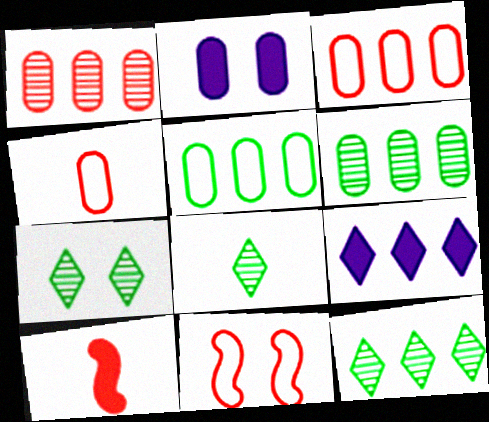[[2, 4, 6], 
[2, 7, 11], 
[7, 8, 12]]